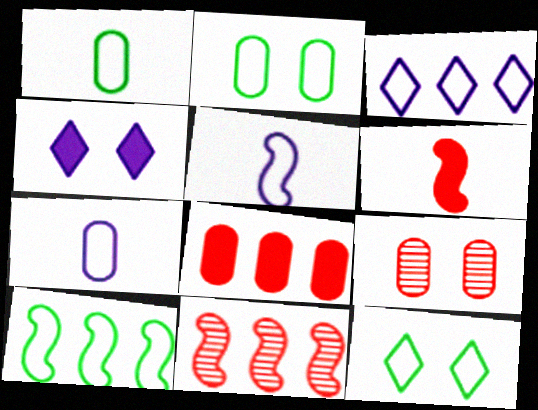[[1, 4, 11], 
[1, 10, 12]]